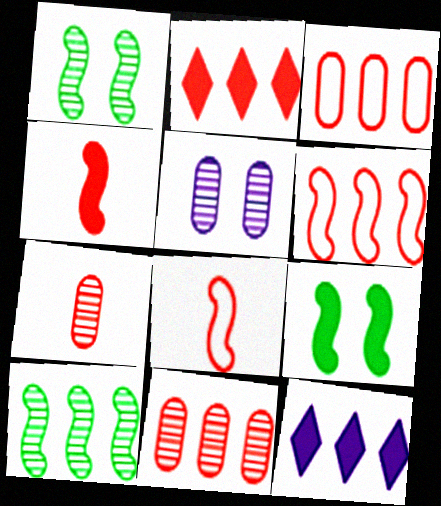[[2, 6, 11], 
[3, 10, 12]]